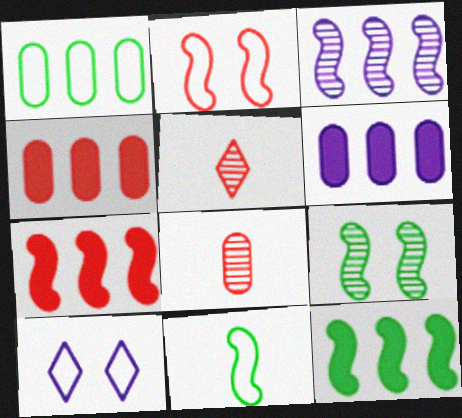[[2, 4, 5], 
[8, 10, 12], 
[9, 11, 12]]